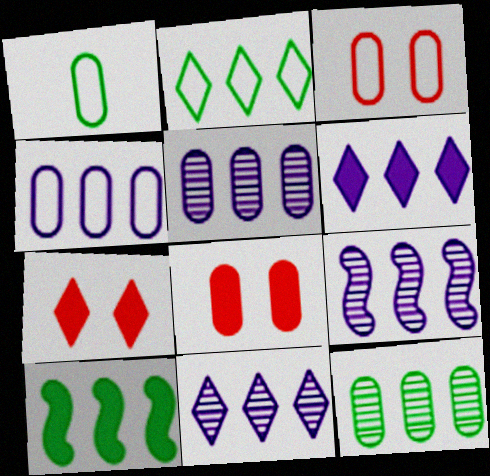[[1, 3, 4], 
[1, 5, 8], 
[1, 7, 9], 
[2, 10, 12], 
[4, 6, 9], 
[5, 9, 11]]